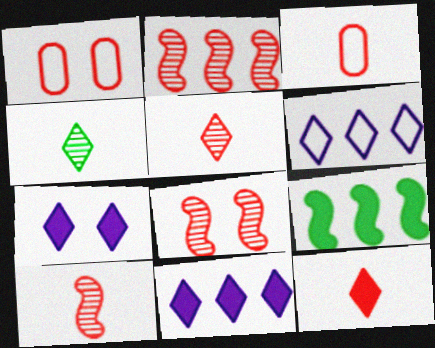[[1, 2, 12], 
[2, 8, 10], 
[3, 10, 12]]